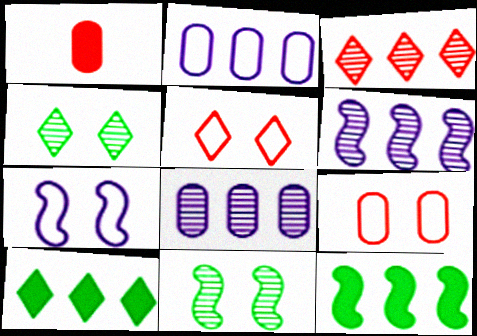[[2, 3, 12]]